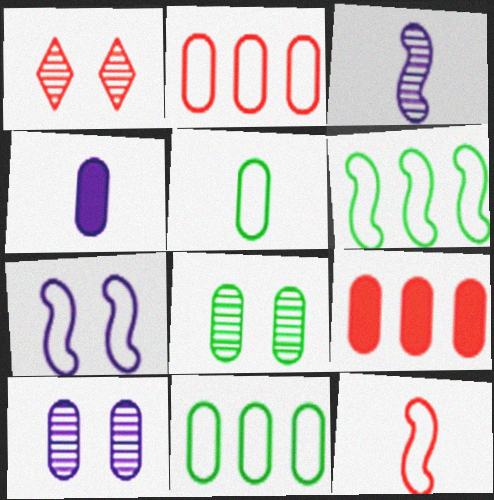[[1, 4, 6], 
[1, 9, 12], 
[2, 4, 8], 
[5, 9, 10], 
[6, 7, 12]]